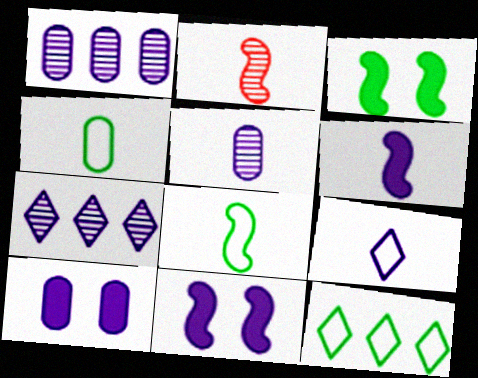[[1, 9, 11], 
[2, 6, 8], 
[2, 10, 12], 
[5, 6, 9]]